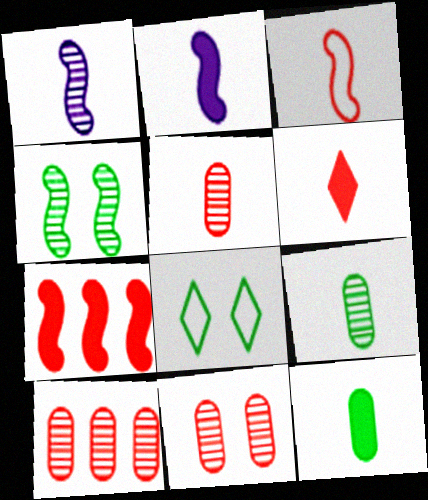[[2, 6, 12], 
[2, 8, 10], 
[3, 5, 6], 
[5, 10, 11]]